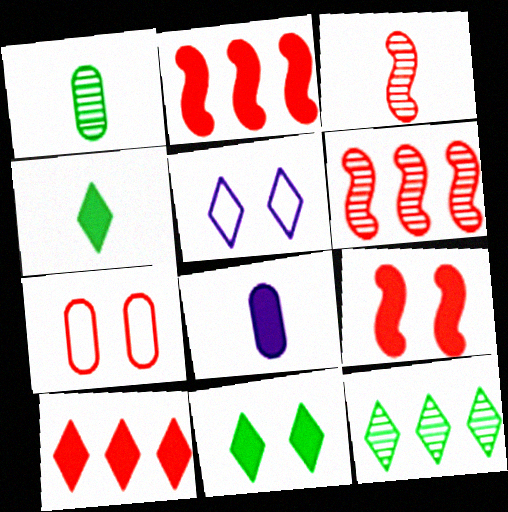[[1, 2, 5], 
[2, 8, 11], 
[3, 7, 10]]